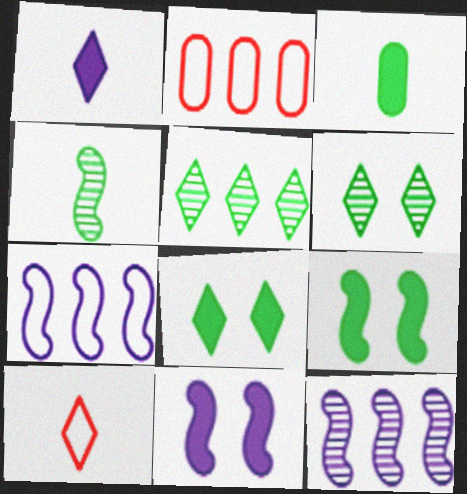[]